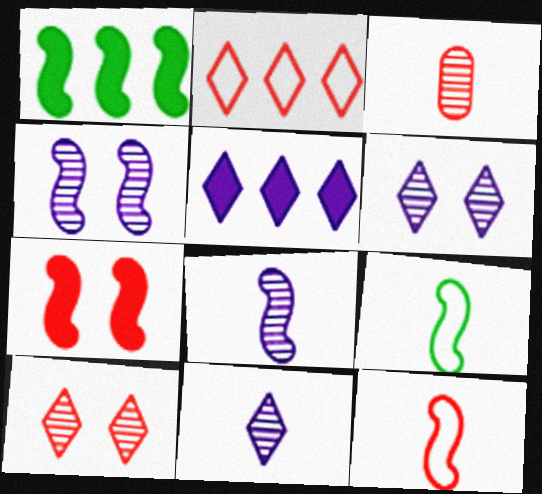[[1, 4, 12], 
[2, 3, 7]]